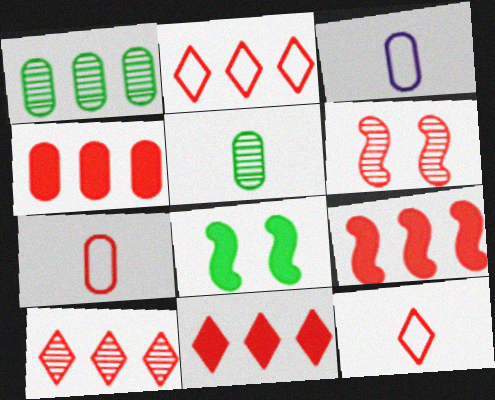[[2, 10, 11], 
[3, 8, 10], 
[4, 6, 12], 
[4, 9, 11], 
[6, 7, 11]]